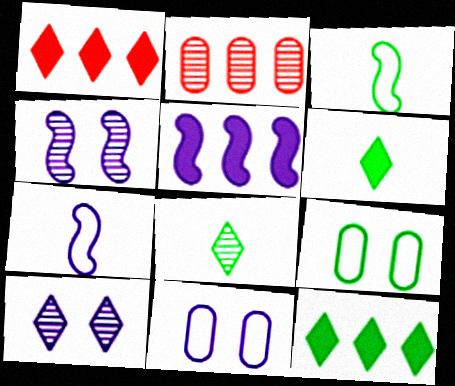[[2, 4, 8], 
[4, 5, 7]]